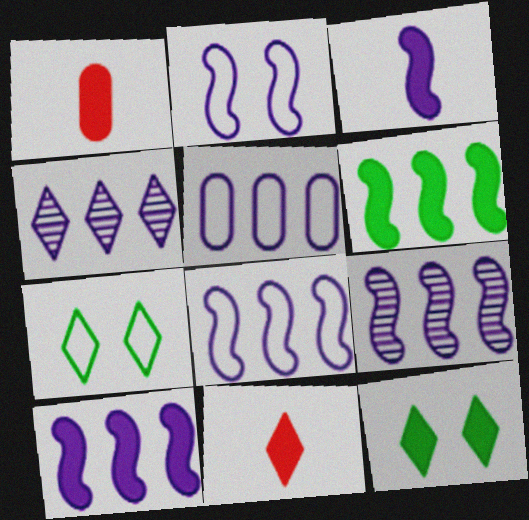[[1, 7, 9], 
[1, 10, 12], 
[2, 3, 9], 
[4, 5, 10], 
[4, 7, 11], 
[8, 9, 10]]